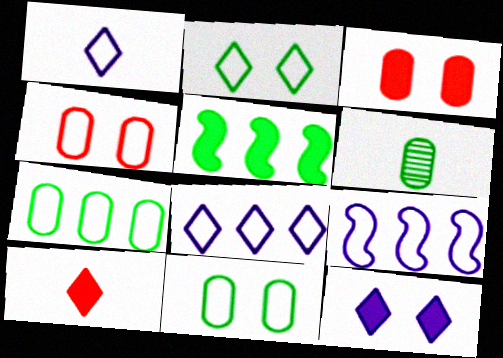[[2, 5, 6]]